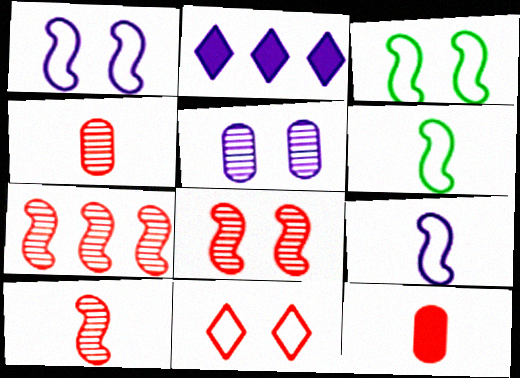[[2, 3, 4], 
[2, 5, 9], 
[7, 8, 10], 
[7, 11, 12]]